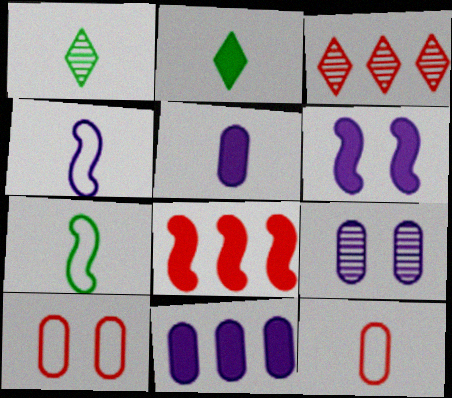[]